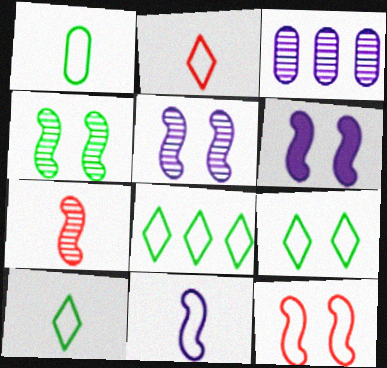[[1, 2, 11], 
[4, 6, 12], 
[8, 9, 10]]